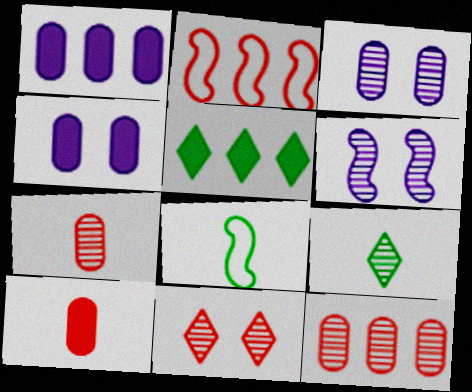[[1, 8, 11], 
[2, 4, 9], 
[2, 10, 11], 
[6, 9, 12]]